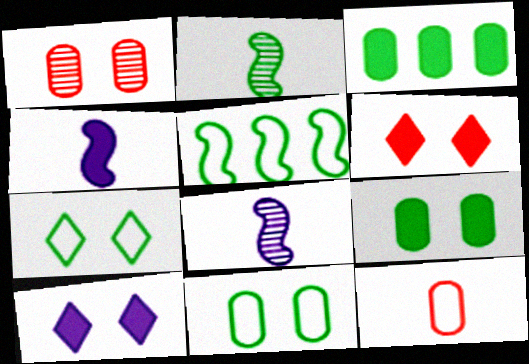[[2, 3, 7], 
[3, 4, 6]]